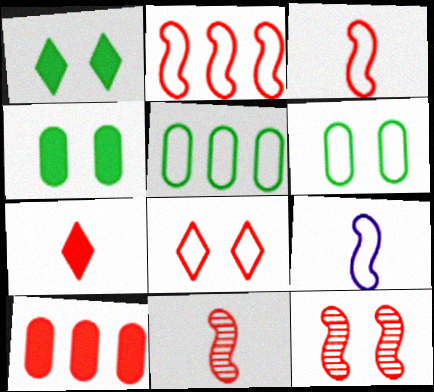[[5, 8, 9], 
[8, 10, 11]]